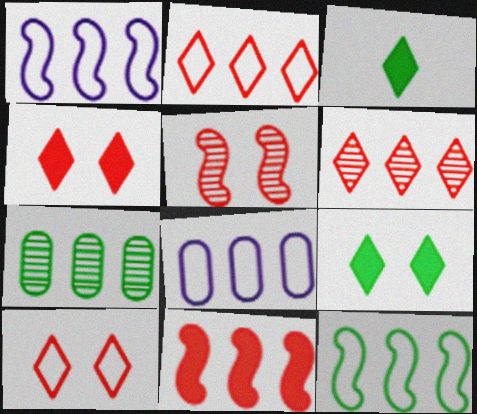[[2, 8, 12], 
[3, 5, 8]]